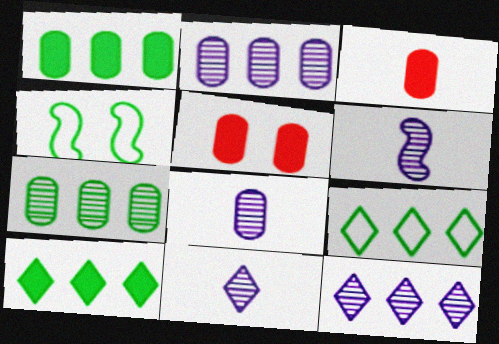[[3, 4, 12], 
[5, 6, 9], 
[6, 8, 11]]